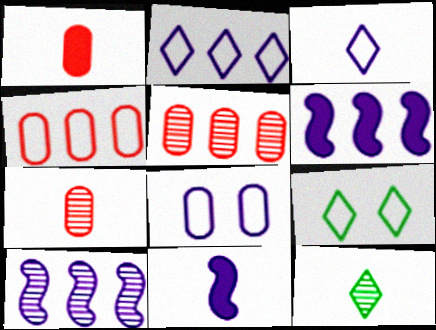[[1, 9, 10], 
[5, 9, 11], 
[6, 7, 9]]